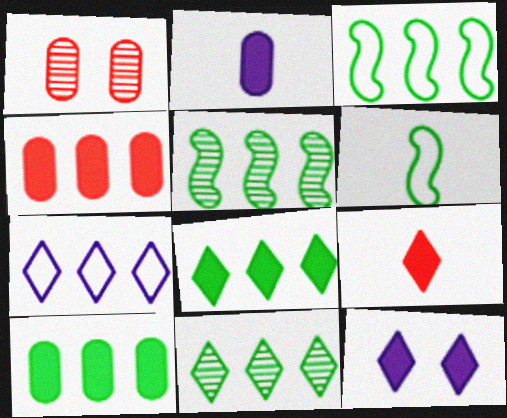[[3, 10, 11], 
[4, 5, 7], 
[8, 9, 12]]